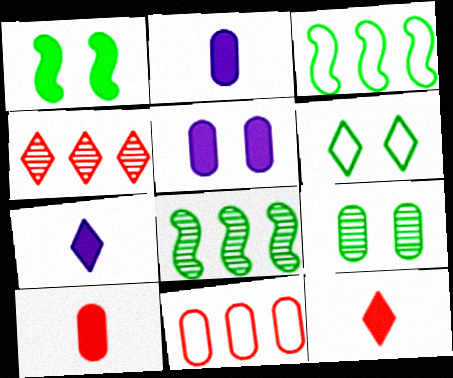[[1, 6, 9], 
[2, 9, 11], 
[4, 6, 7]]